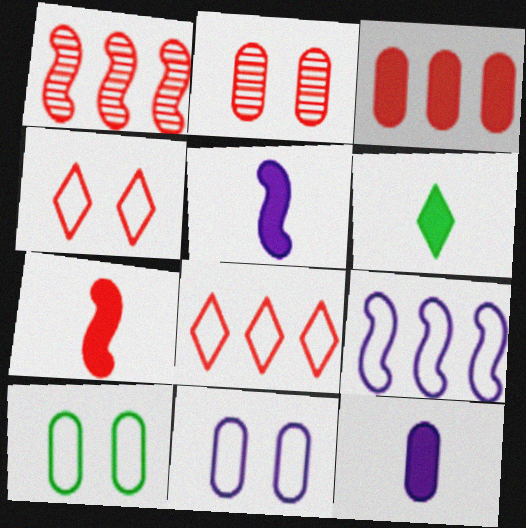[[1, 3, 8], 
[1, 6, 11], 
[2, 6, 9], 
[2, 7, 8], 
[6, 7, 12]]